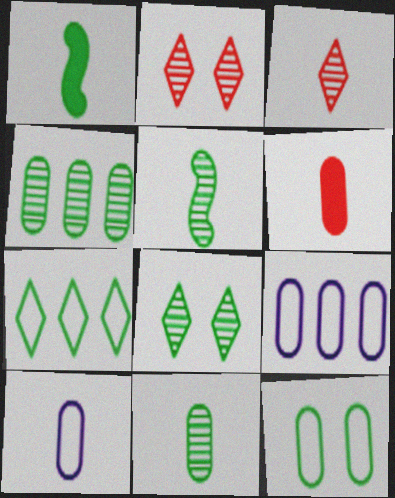[[1, 2, 9], 
[1, 3, 10], 
[4, 5, 8], 
[6, 10, 11]]